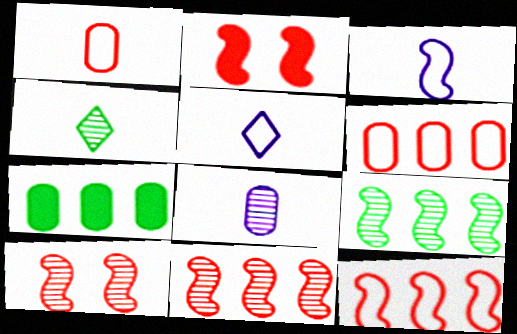[[2, 3, 9], 
[5, 7, 10]]